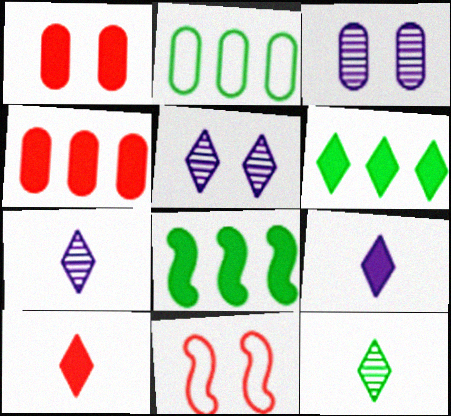[[1, 8, 9]]